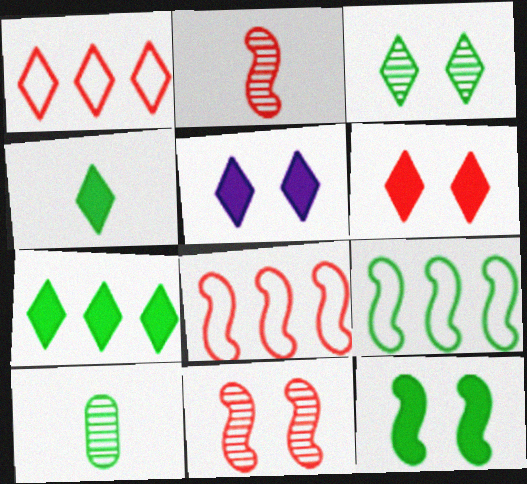[[5, 8, 10]]